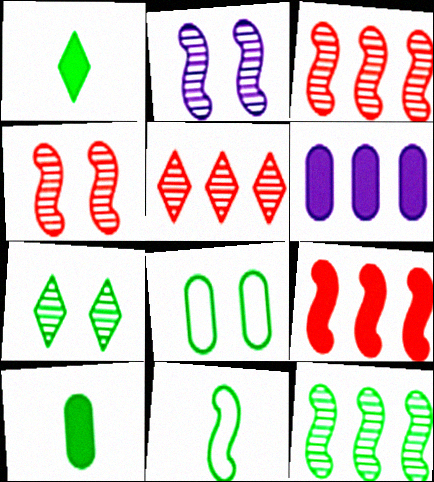[[1, 8, 12], 
[2, 9, 11]]